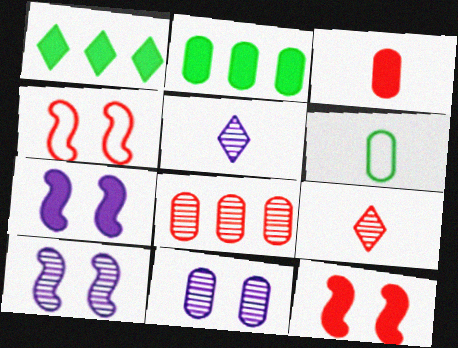[[1, 3, 7], 
[2, 4, 5]]